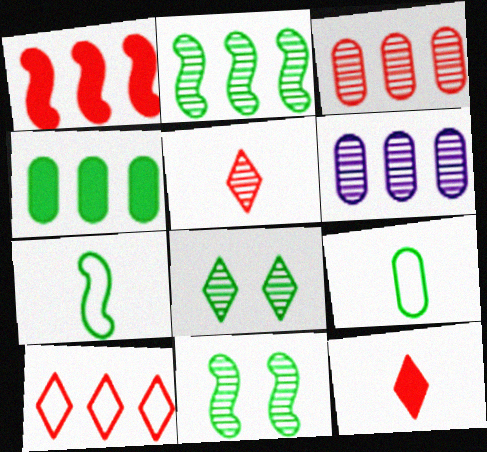[[1, 3, 10], 
[4, 7, 8], 
[5, 6, 11]]